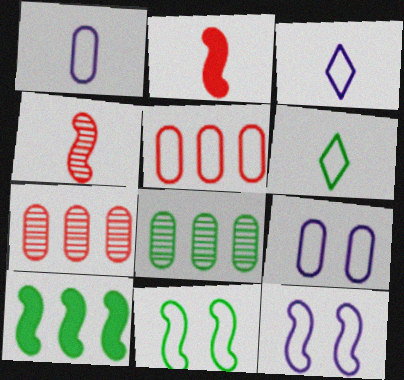[[3, 5, 11], 
[4, 10, 12], 
[5, 6, 12]]